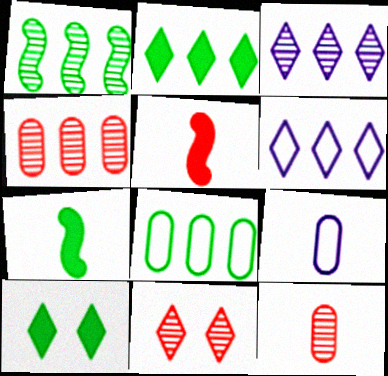[[1, 2, 8], 
[1, 3, 4]]